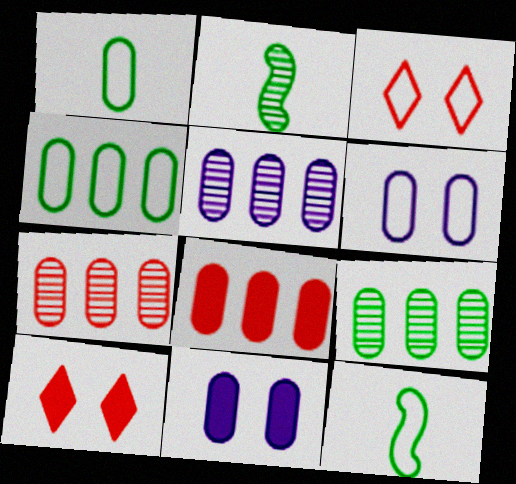[[1, 7, 11], 
[4, 5, 8], 
[5, 7, 9], 
[5, 10, 12]]